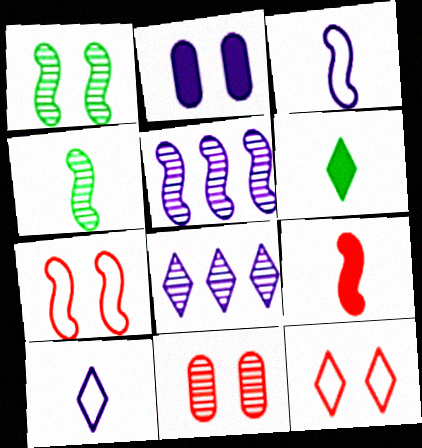[[1, 2, 12], 
[2, 3, 8], 
[2, 5, 10], 
[3, 4, 9], 
[4, 8, 11], 
[6, 8, 12]]